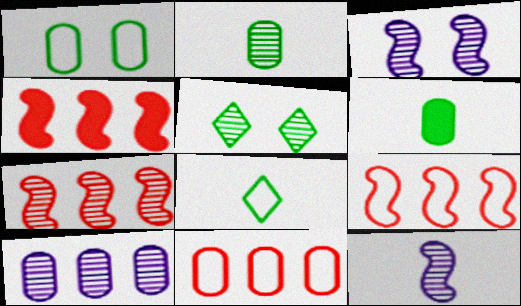[[4, 7, 9]]